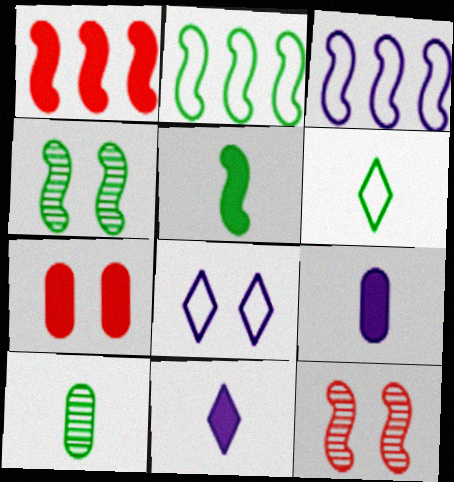[[1, 8, 10], 
[2, 4, 5], 
[3, 5, 12], 
[4, 7, 8], 
[5, 6, 10]]